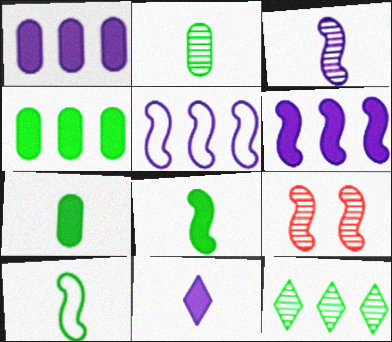[[5, 8, 9], 
[6, 9, 10]]